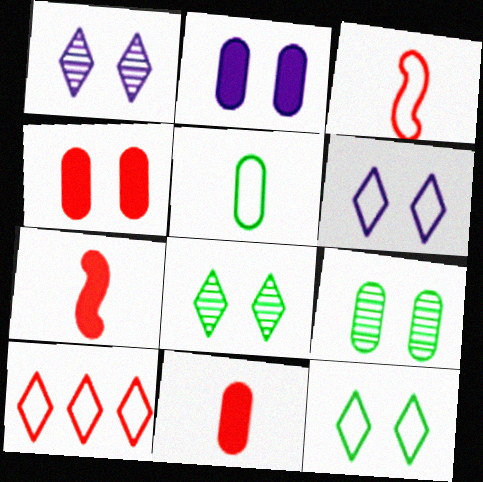[]